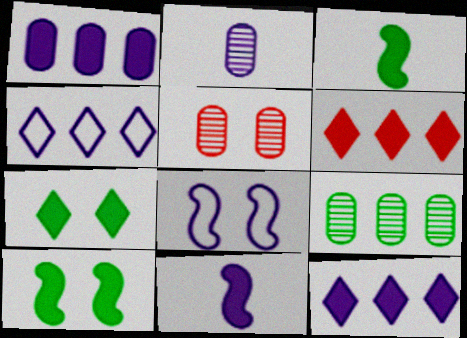[[2, 5, 9], 
[2, 8, 12], 
[3, 4, 5], 
[5, 7, 8]]